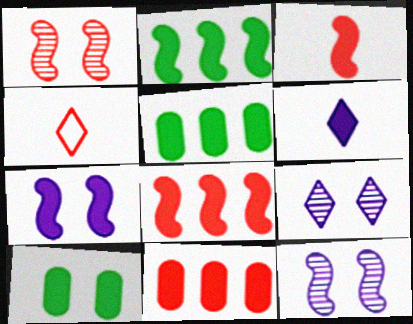[[1, 4, 11], 
[2, 3, 7], 
[4, 5, 12], 
[6, 8, 10]]